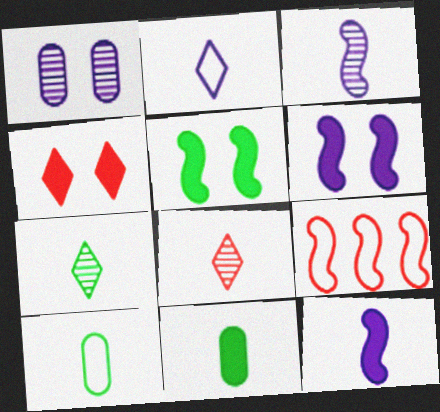[[3, 5, 9], 
[8, 10, 12]]